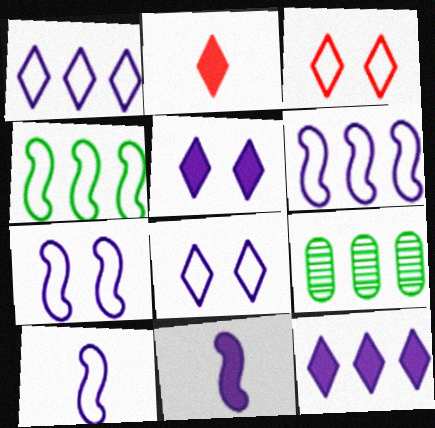[[2, 7, 9], 
[3, 9, 11], 
[6, 7, 10]]